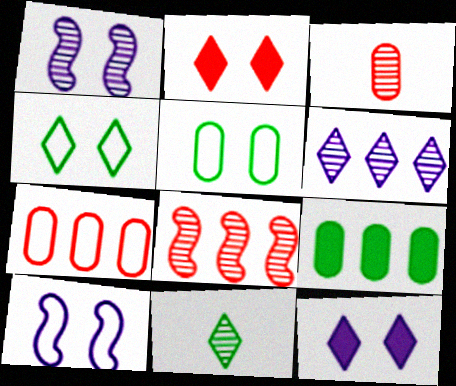[[1, 2, 5]]